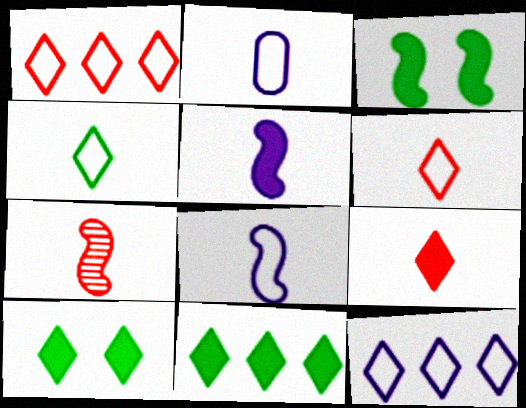[]